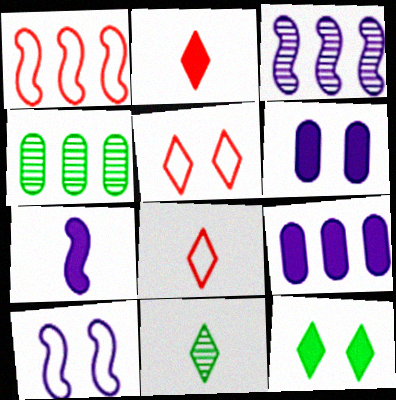[[1, 6, 11], 
[2, 4, 10], 
[3, 7, 10], 
[4, 5, 7]]